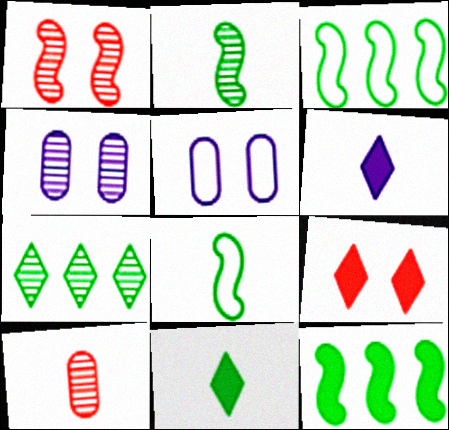[[6, 8, 10]]